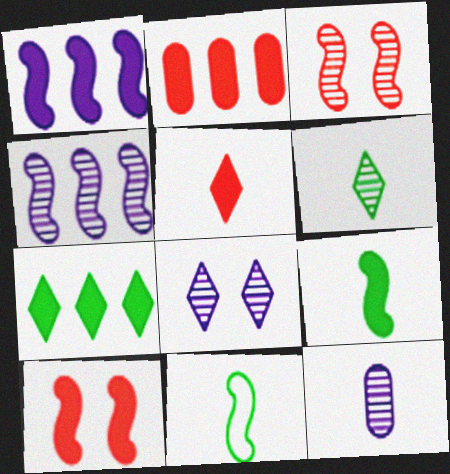[[1, 2, 7], 
[1, 3, 11], 
[1, 9, 10], 
[2, 5, 10], 
[2, 8, 11], 
[4, 8, 12], 
[4, 10, 11], 
[5, 11, 12]]